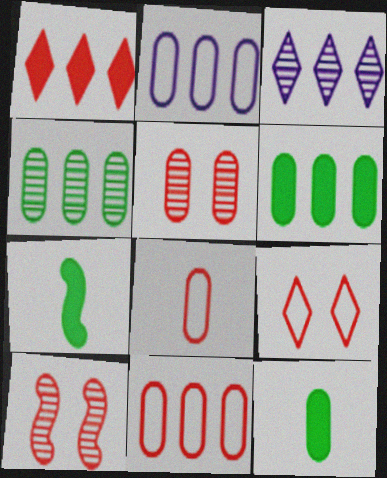[[1, 8, 10], 
[2, 5, 12]]